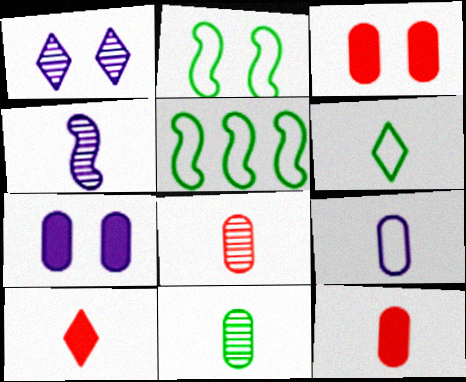[[1, 2, 3], 
[1, 5, 12], 
[4, 6, 12], 
[9, 11, 12]]